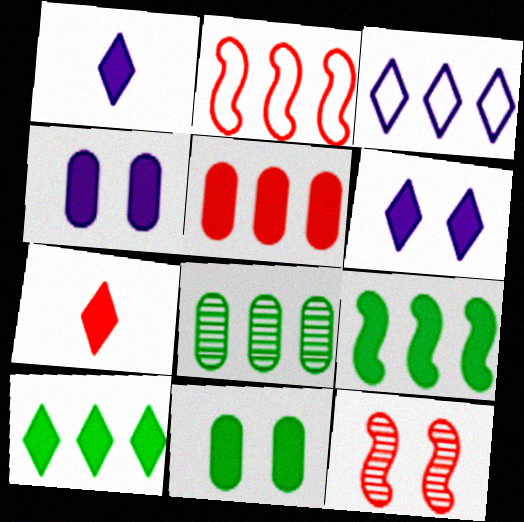[[4, 7, 9], 
[6, 7, 10]]